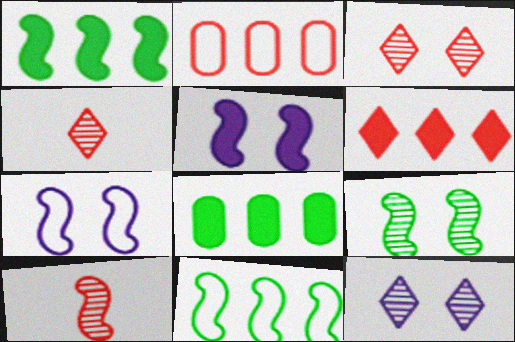[[1, 7, 10], 
[4, 7, 8], 
[5, 10, 11]]